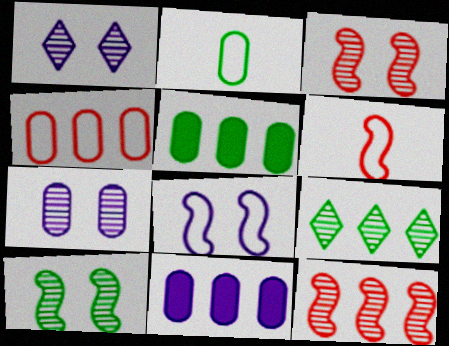[[1, 5, 6]]